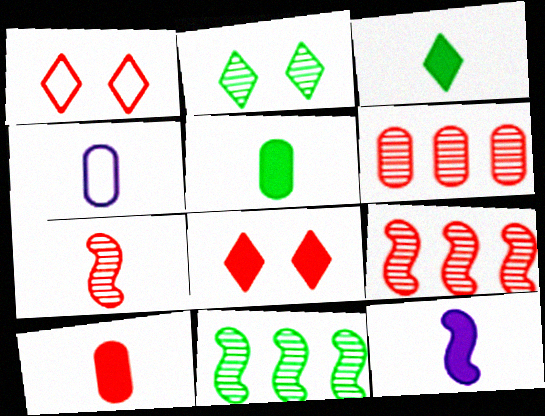[[1, 9, 10], 
[3, 4, 7], 
[3, 10, 12], 
[4, 8, 11]]